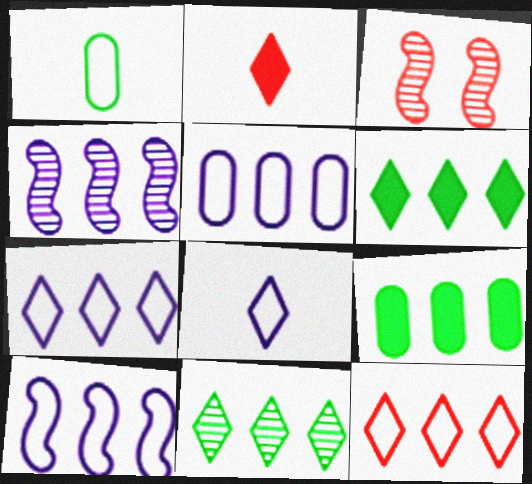[[3, 8, 9], 
[4, 9, 12], 
[5, 7, 10]]